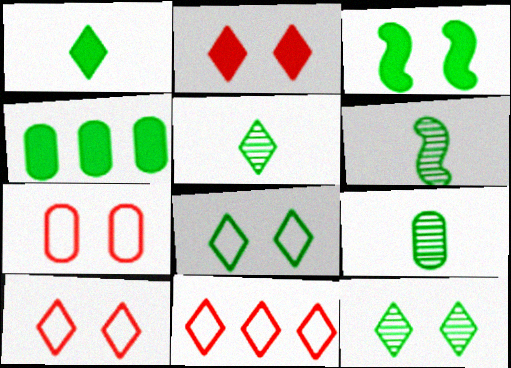[[1, 3, 4], 
[4, 6, 8], 
[5, 6, 9]]